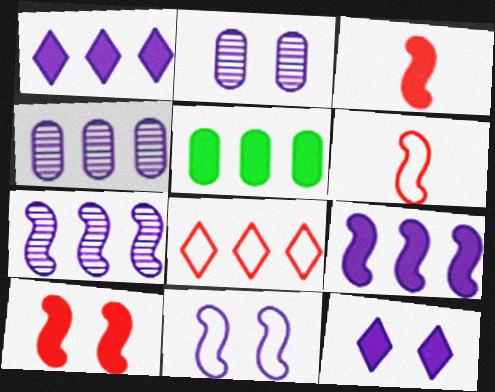[[2, 11, 12], 
[3, 5, 12], 
[5, 7, 8]]